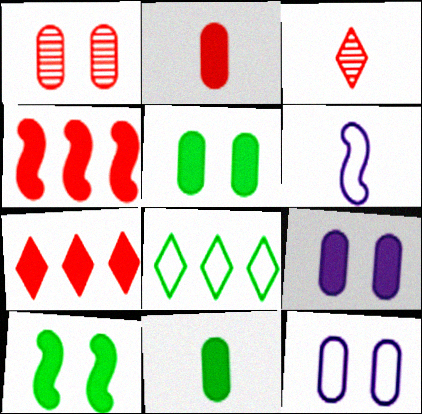[[1, 5, 12], 
[3, 6, 11]]